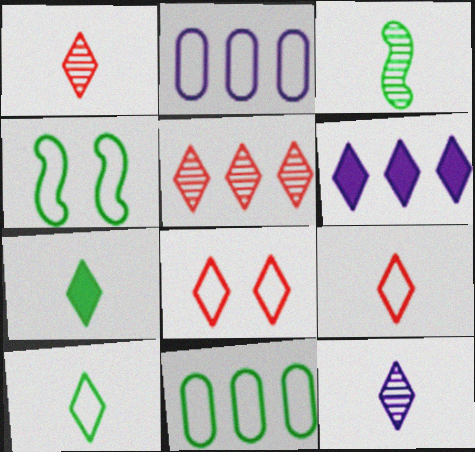[[2, 4, 9], 
[4, 10, 11], 
[7, 9, 12]]